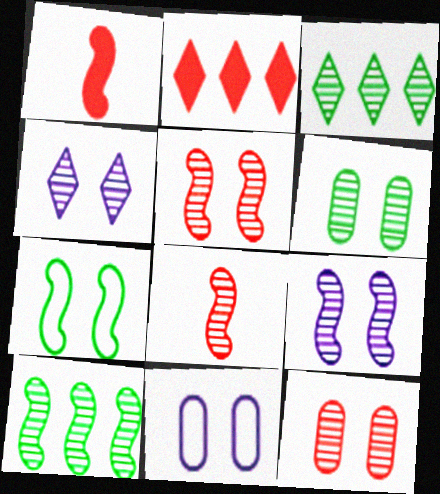[[1, 3, 11], 
[4, 5, 6], 
[8, 9, 10]]